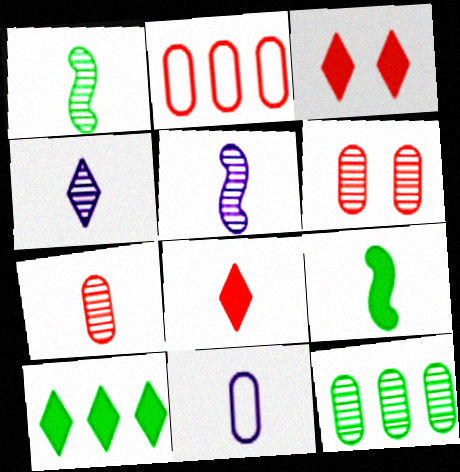[[1, 4, 7], 
[1, 8, 11]]